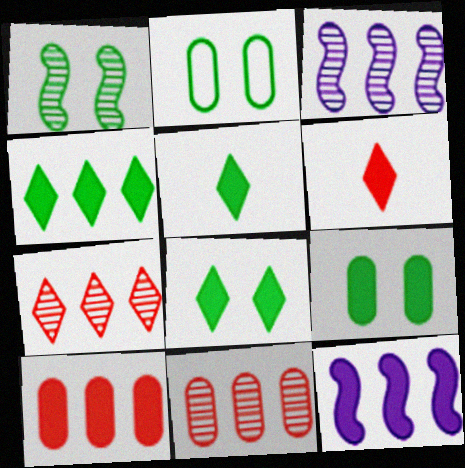[[1, 2, 8], 
[2, 3, 6], 
[4, 5, 8], 
[4, 10, 12], 
[6, 9, 12]]